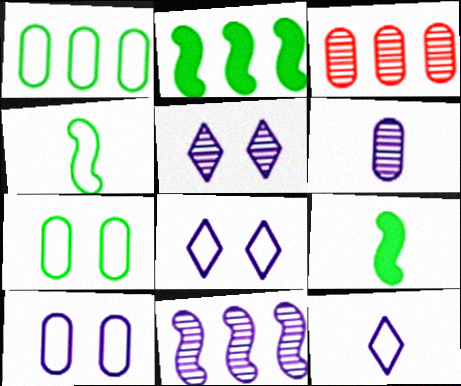[[3, 8, 9], 
[5, 6, 11]]